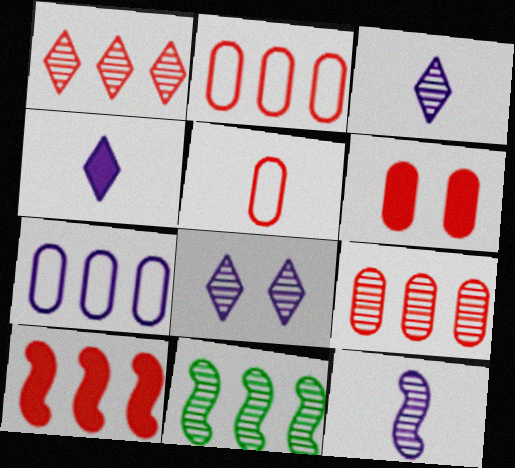[[1, 2, 10], 
[5, 6, 9]]